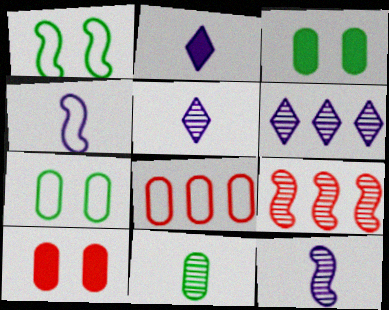[[2, 7, 9]]